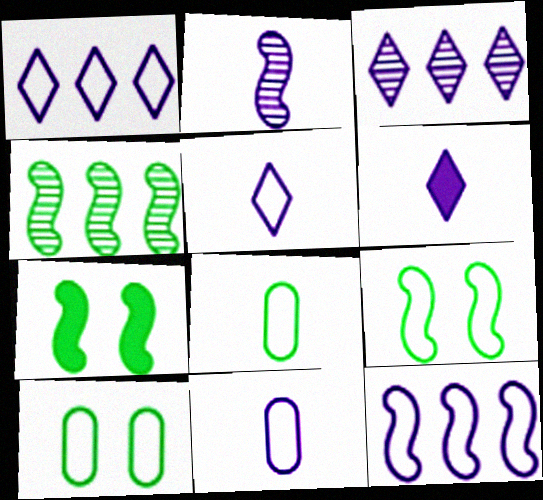[[2, 6, 11]]